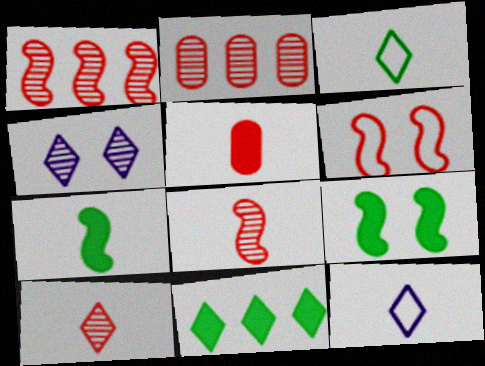[[2, 9, 12]]